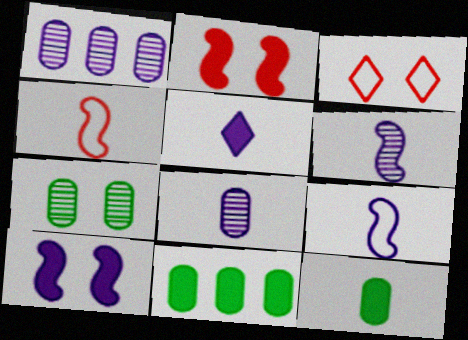[[2, 5, 11], 
[3, 6, 11], 
[3, 7, 10], 
[5, 8, 9]]